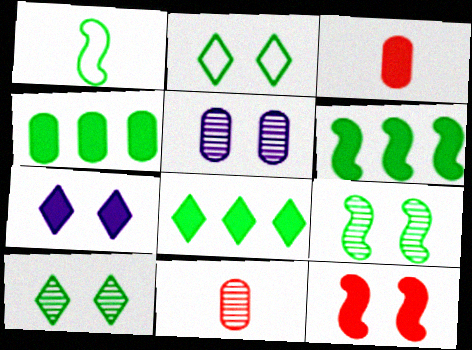[[1, 4, 10], 
[1, 6, 9], 
[2, 5, 12], 
[3, 6, 7], 
[4, 6, 8]]